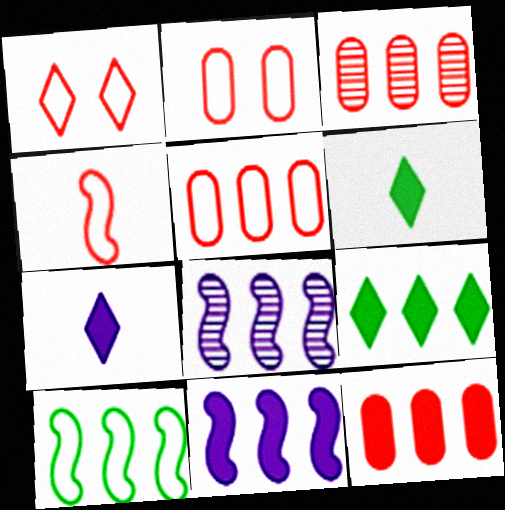[[1, 4, 5], 
[2, 6, 8], 
[3, 5, 12], 
[5, 8, 9], 
[9, 11, 12]]